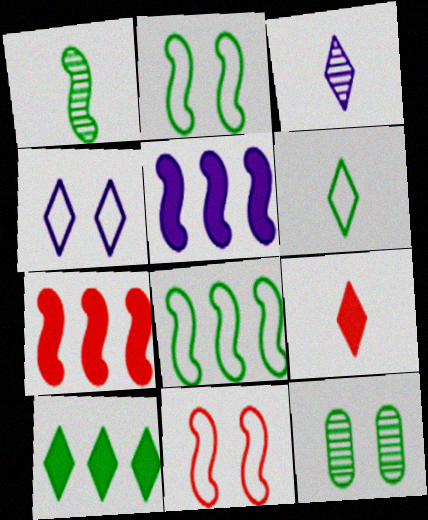[[1, 5, 11], 
[3, 6, 9]]